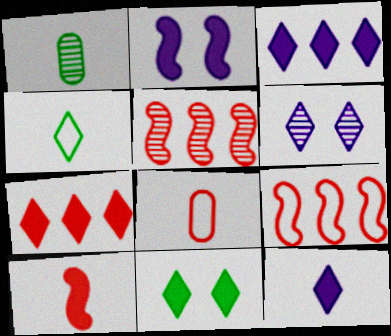[[1, 5, 6], 
[4, 6, 7], 
[7, 11, 12]]